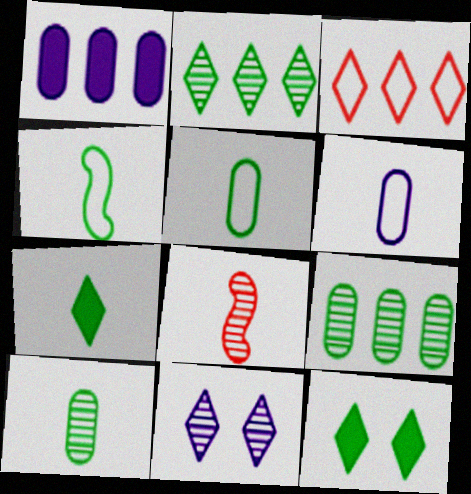[[3, 7, 11], 
[4, 7, 10], 
[4, 9, 12], 
[6, 7, 8], 
[8, 9, 11]]